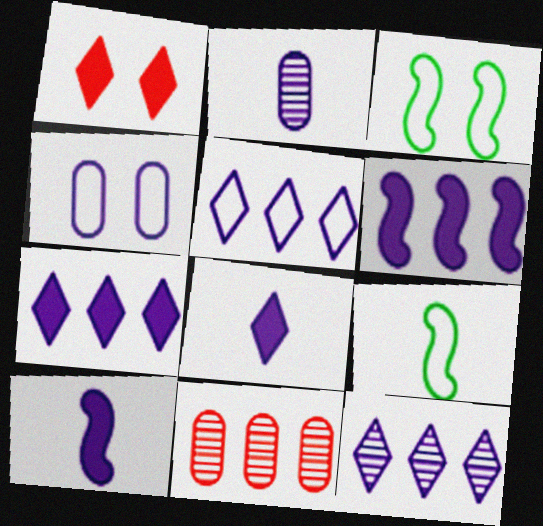[[3, 8, 11], 
[4, 10, 12], 
[5, 7, 12]]